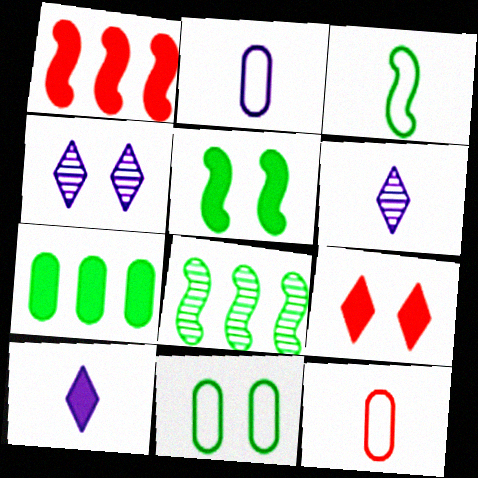[[1, 6, 11], 
[2, 8, 9], 
[3, 5, 8]]